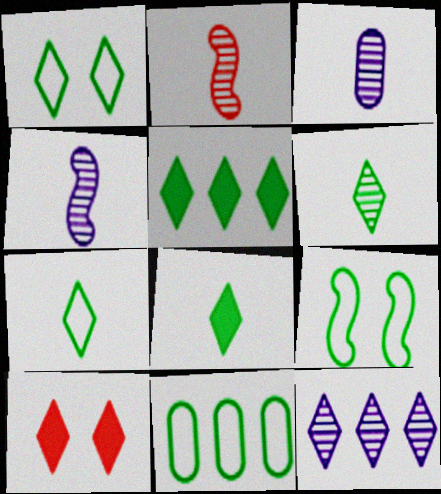[[1, 5, 6], 
[2, 3, 6], 
[4, 10, 11], 
[6, 7, 8], 
[7, 9, 11], 
[7, 10, 12]]